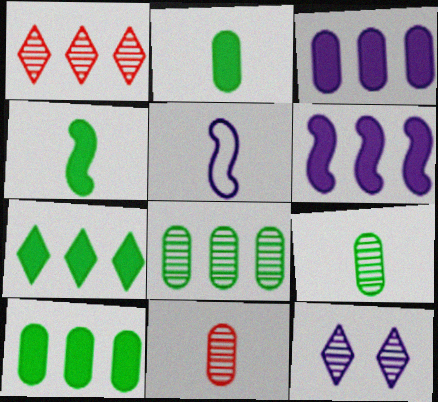[[3, 5, 12]]